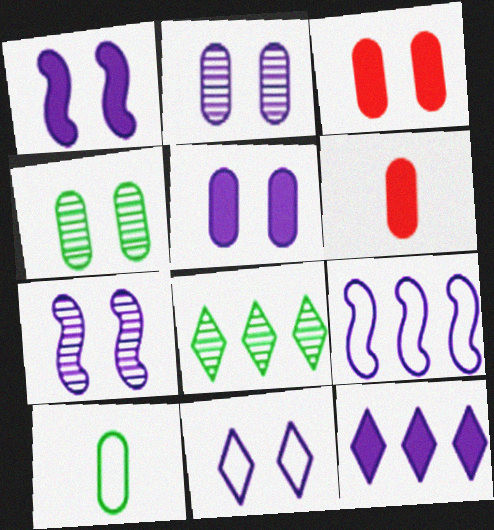[[1, 2, 11], 
[5, 7, 11]]